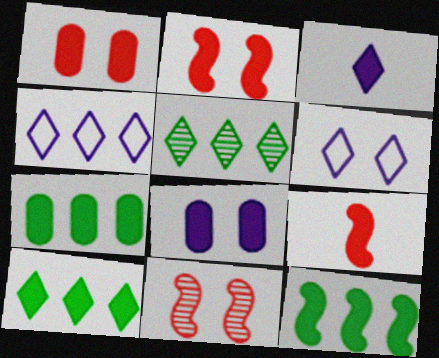[[1, 3, 12], 
[2, 3, 7], 
[7, 10, 12], 
[8, 9, 10]]